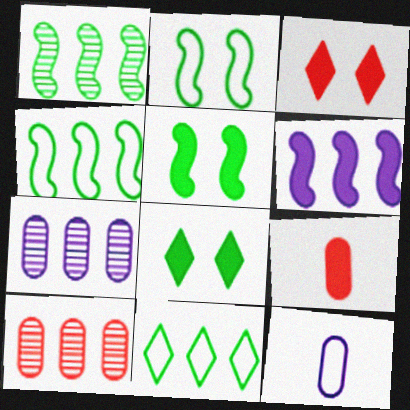[[1, 3, 12], 
[6, 8, 9], 
[6, 10, 11]]